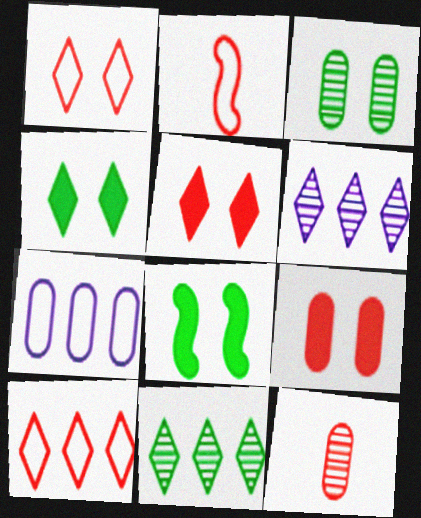[]